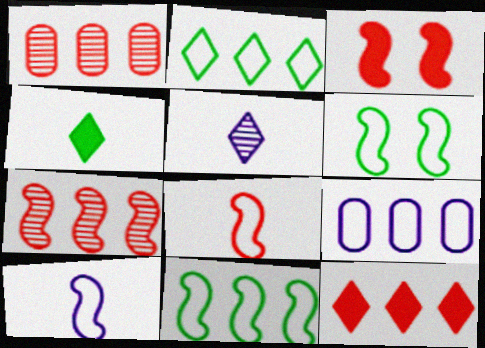[[3, 7, 8]]